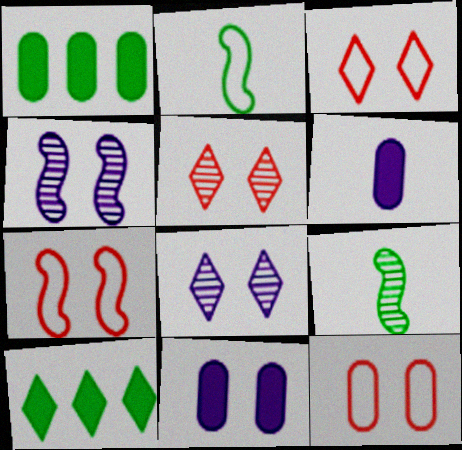[[3, 7, 12]]